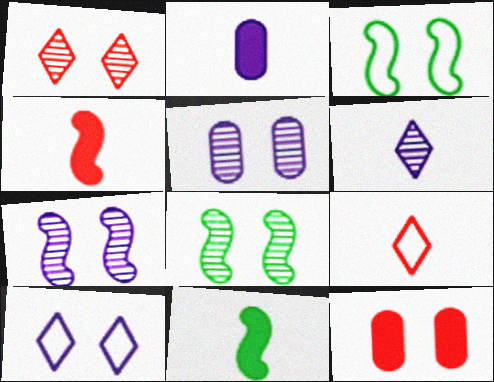[[1, 5, 8], 
[8, 10, 12]]